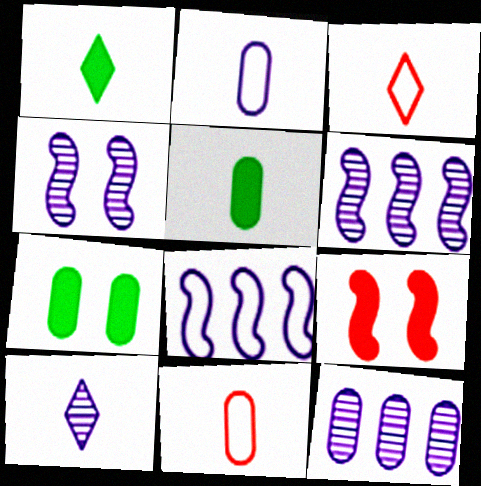[[1, 3, 10], 
[3, 6, 7], 
[4, 10, 12], 
[7, 11, 12]]